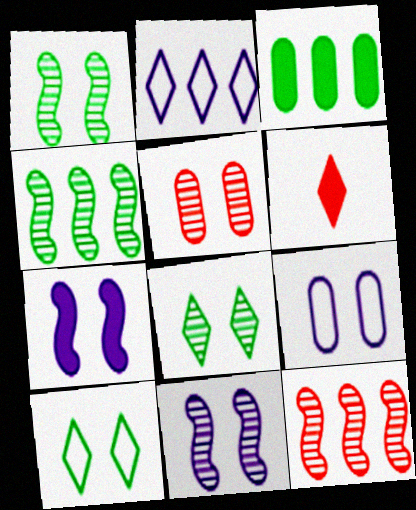[[2, 3, 12], 
[2, 6, 8], 
[3, 6, 7], 
[4, 6, 9], 
[5, 7, 10], 
[5, 8, 11]]